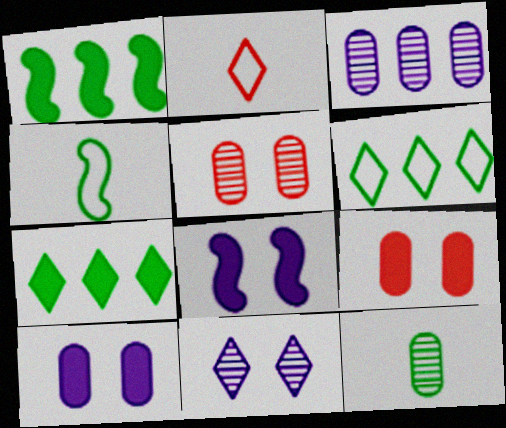[[2, 7, 11], 
[3, 5, 12]]